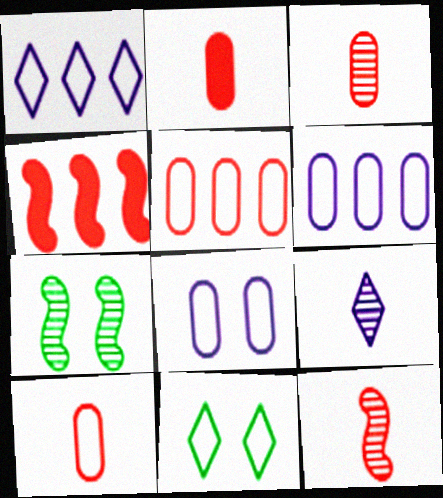[[1, 2, 7], 
[2, 3, 10]]